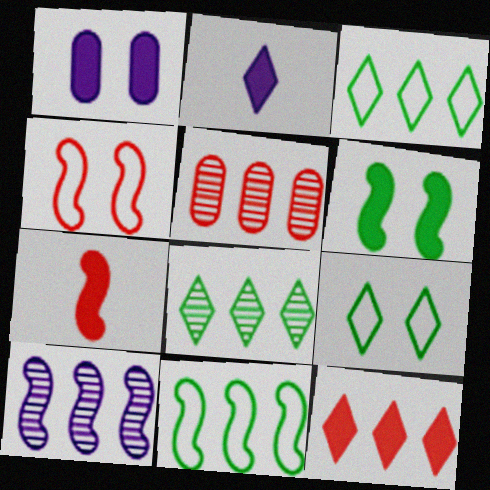[[5, 8, 10]]